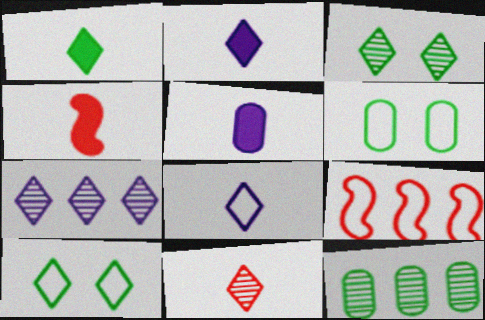[[1, 4, 5], 
[1, 8, 11], 
[3, 5, 9], 
[3, 7, 11], 
[4, 6, 7], 
[6, 8, 9]]